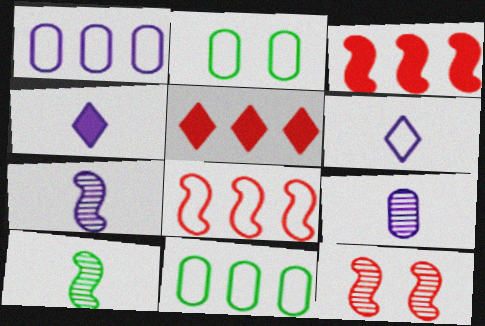[[2, 5, 7], 
[2, 6, 8], 
[4, 11, 12]]